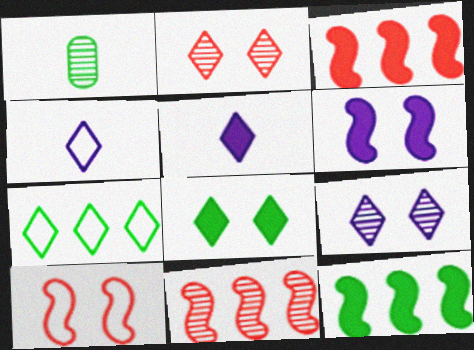[[1, 9, 11], 
[2, 5, 7]]